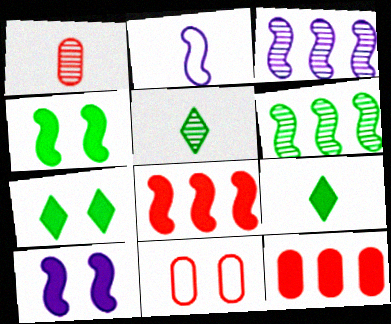[[1, 2, 9], 
[1, 11, 12], 
[2, 3, 10], 
[3, 9, 11], 
[9, 10, 12]]